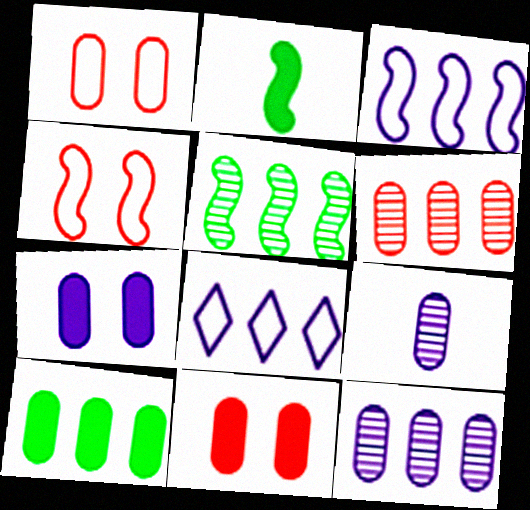[[1, 9, 10]]